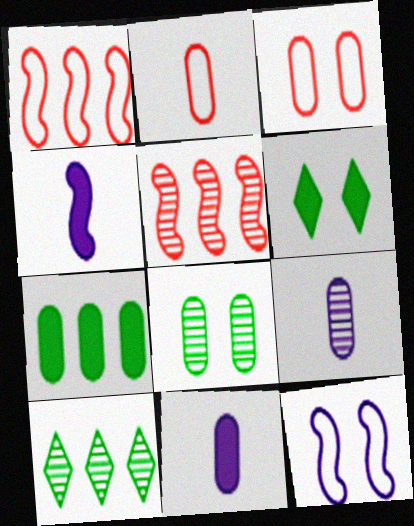[[1, 6, 9], 
[3, 4, 10], 
[3, 7, 9]]